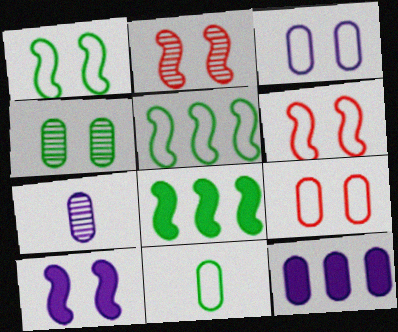[[1, 2, 10], 
[3, 7, 12]]